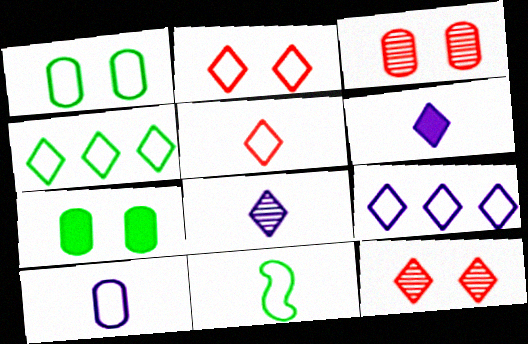[[1, 4, 11], 
[4, 6, 12], 
[5, 10, 11]]